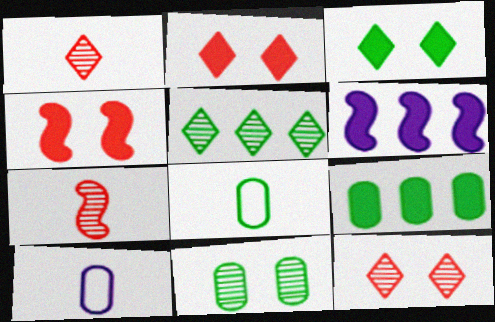[[4, 5, 10], 
[6, 8, 12], 
[8, 9, 11]]